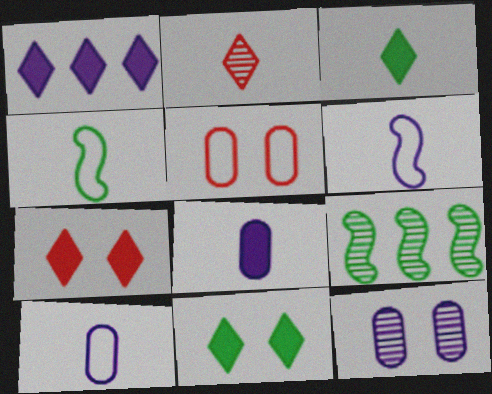[[1, 3, 7], 
[1, 6, 12], 
[2, 4, 8], 
[2, 9, 12], 
[7, 9, 10]]